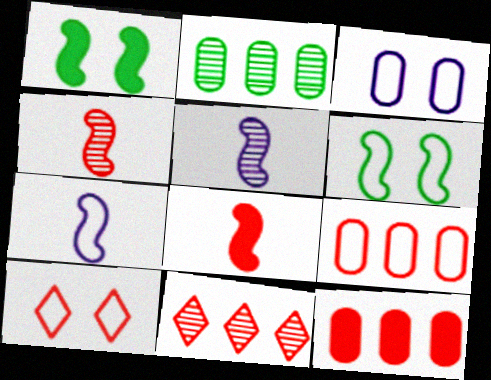[[3, 6, 10], 
[4, 10, 12]]